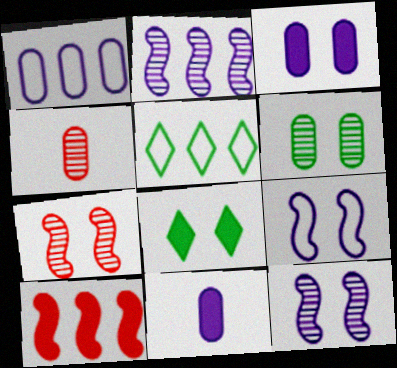[[5, 7, 11], 
[8, 10, 11]]